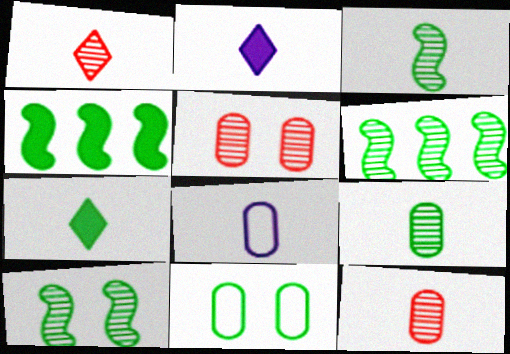[[3, 6, 10], 
[6, 7, 11]]